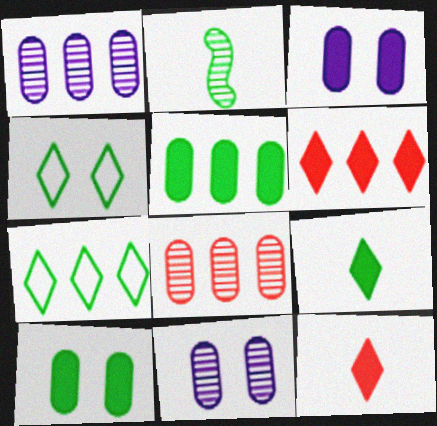[[2, 4, 5], 
[2, 7, 10]]